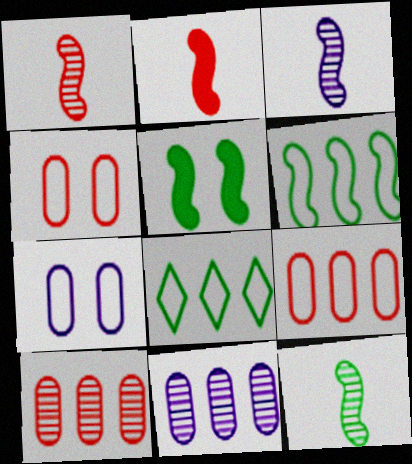[[1, 3, 12], 
[5, 6, 12]]